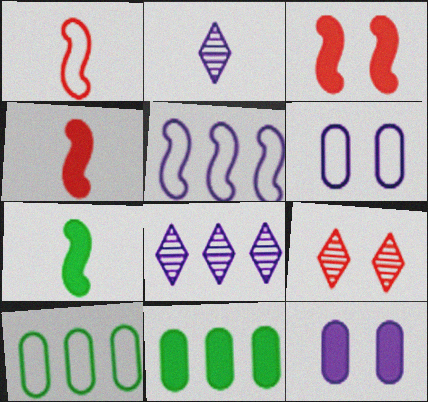[[2, 3, 10], 
[2, 5, 12]]